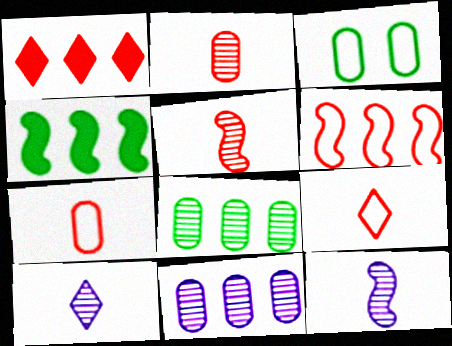[[1, 3, 12]]